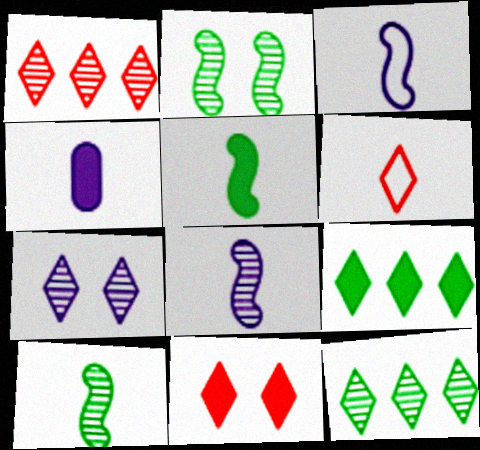[[1, 6, 11], 
[4, 6, 10], 
[6, 7, 9]]